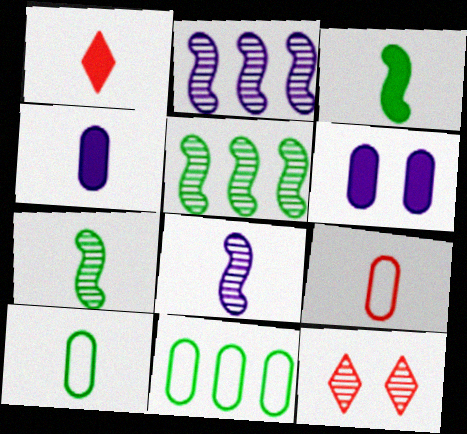[[1, 3, 4], 
[1, 8, 10]]